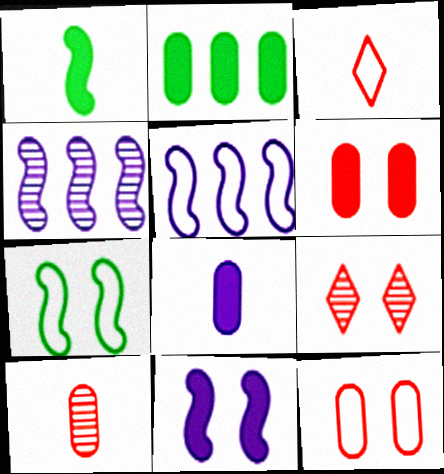[[2, 6, 8]]